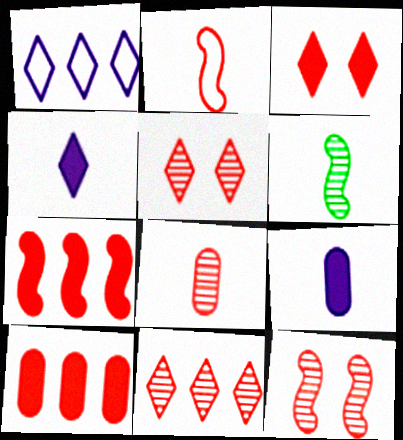[[2, 5, 10], 
[2, 7, 12], 
[8, 11, 12]]